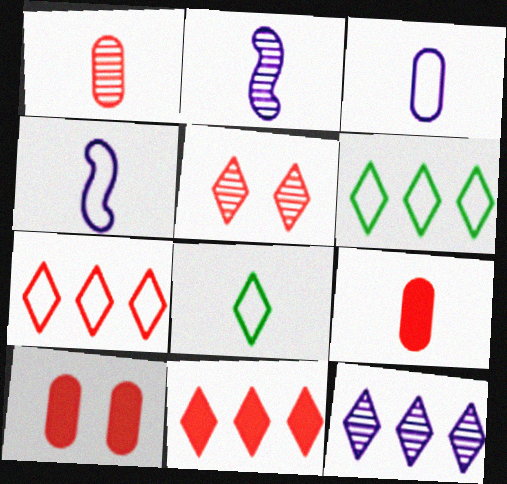[[2, 6, 10], 
[2, 8, 9], 
[6, 11, 12]]